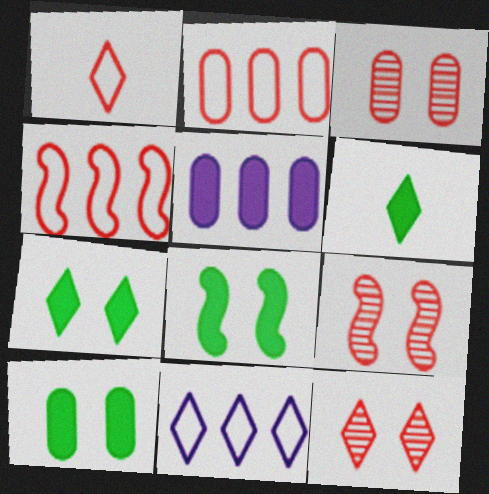[[3, 9, 12], 
[6, 11, 12], 
[7, 8, 10]]